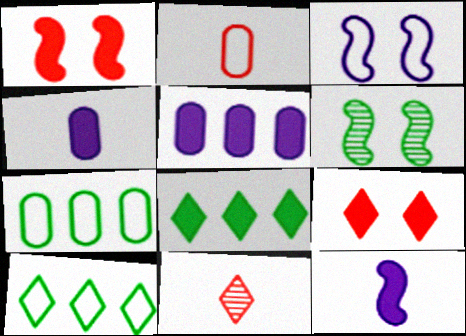[[1, 3, 6], 
[1, 4, 8], 
[2, 3, 10]]